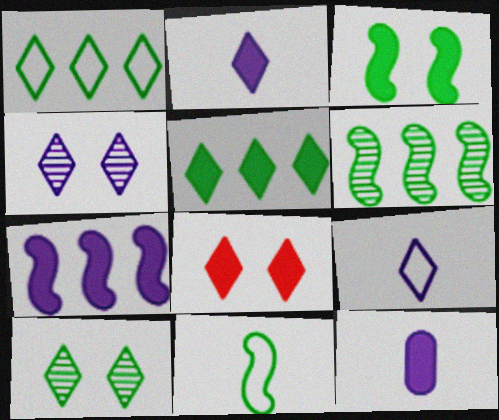[[2, 5, 8], 
[3, 6, 11]]